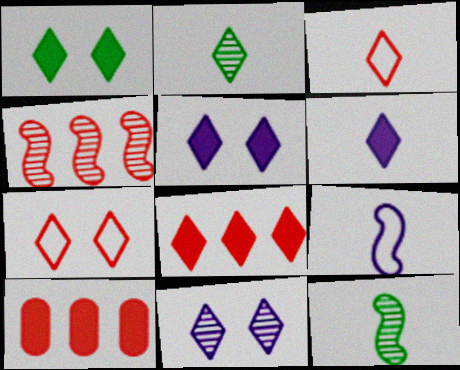[[1, 6, 8], 
[1, 7, 11], 
[2, 3, 6]]